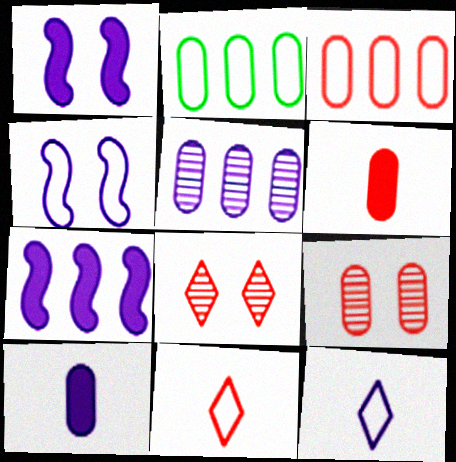[[1, 5, 12], 
[2, 4, 11], 
[2, 9, 10], 
[3, 6, 9]]